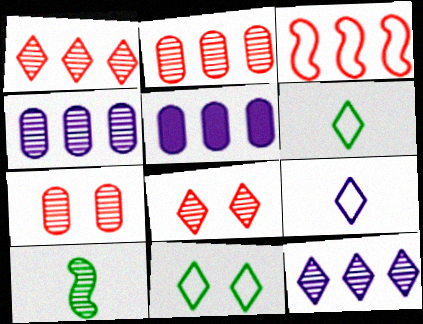[[4, 8, 10], 
[7, 10, 12]]